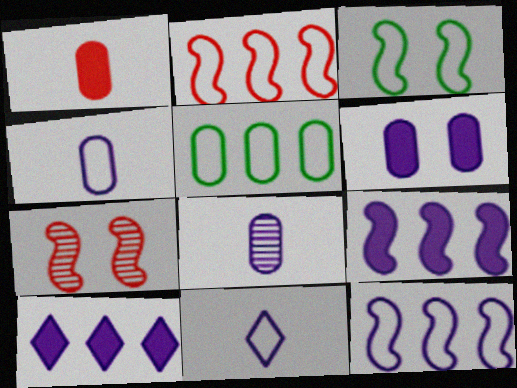[]